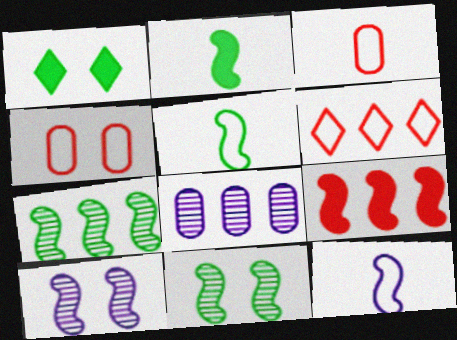[[1, 4, 10], 
[5, 9, 10], 
[9, 11, 12]]